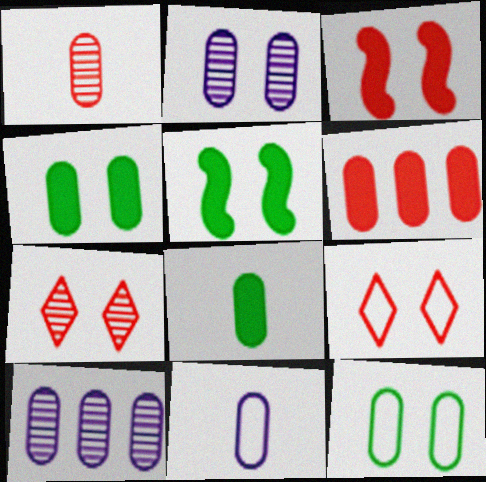[[1, 8, 11], 
[2, 5, 9]]